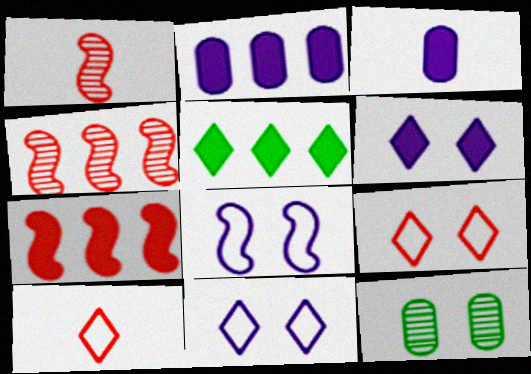[[2, 5, 7]]